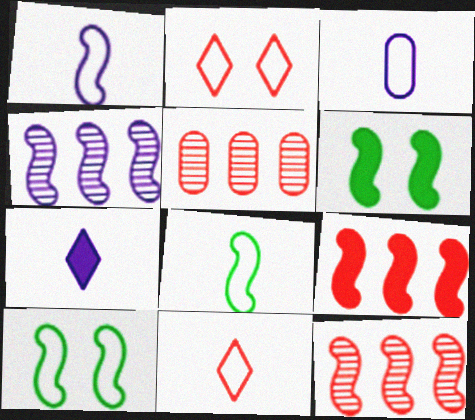[[1, 6, 12], 
[3, 8, 11], 
[5, 7, 10]]